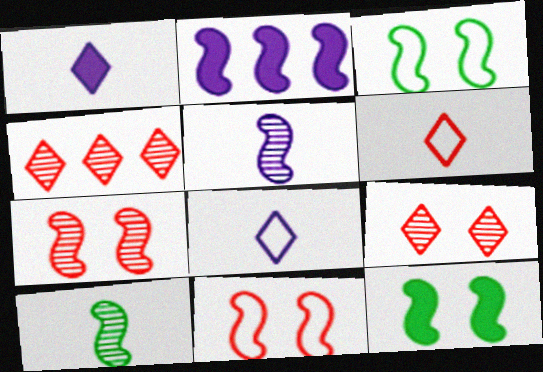[[2, 10, 11]]